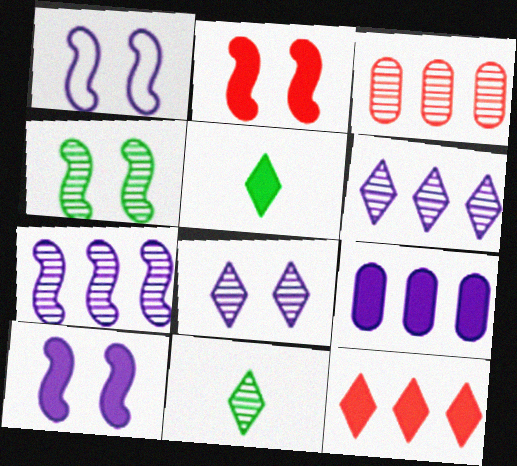[[1, 2, 4], 
[1, 3, 5], 
[2, 5, 9]]